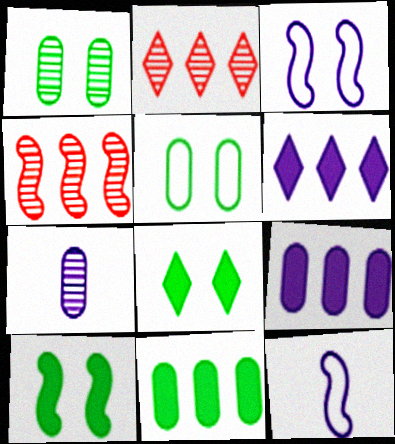[[3, 6, 7], 
[4, 10, 12]]